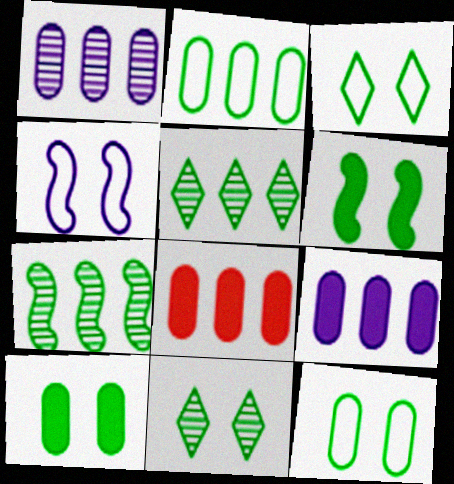[[1, 2, 8], 
[6, 11, 12]]